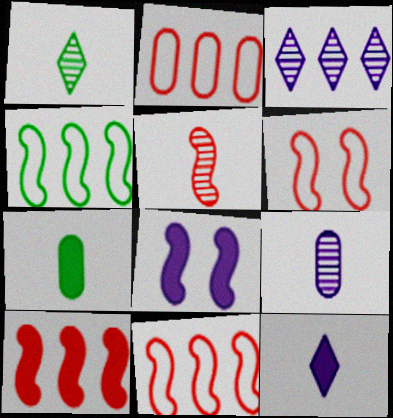[[1, 2, 8], 
[1, 5, 9], 
[3, 6, 7], 
[4, 5, 8], 
[5, 6, 10]]